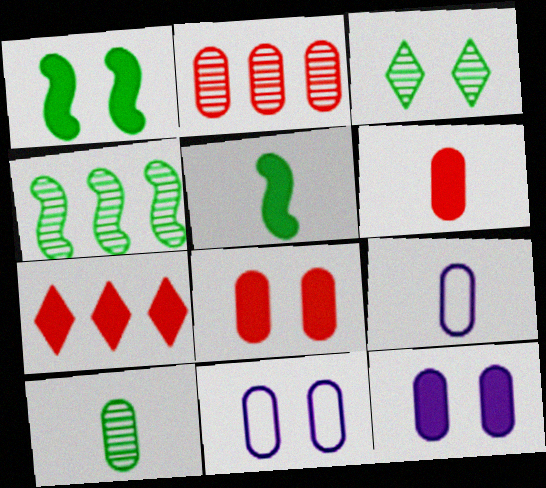[[3, 4, 10], 
[5, 7, 12], 
[6, 9, 10]]